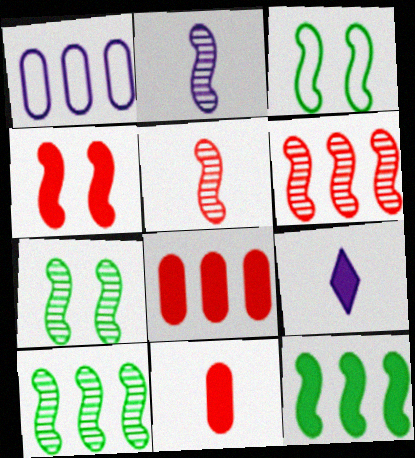[[2, 6, 7]]